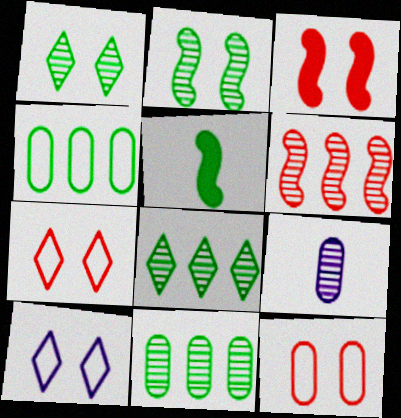[[1, 4, 5], 
[1, 6, 9]]